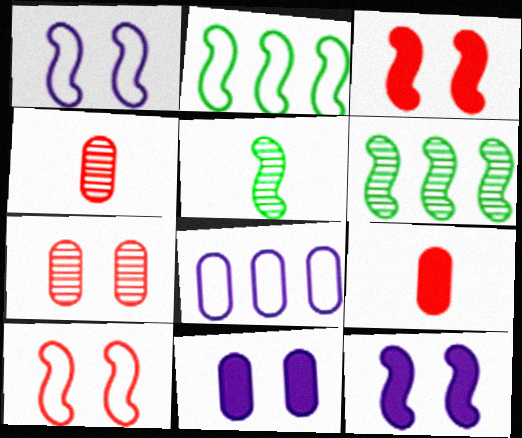[]